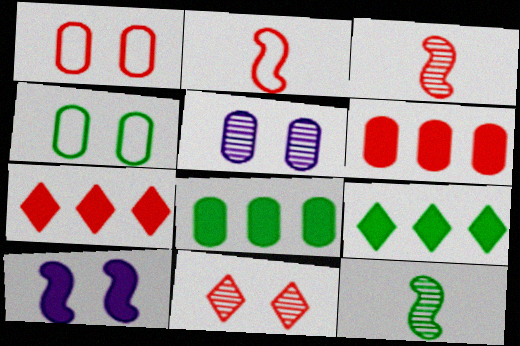[[1, 3, 7], 
[2, 5, 9], 
[2, 6, 11], 
[4, 9, 12], 
[4, 10, 11]]